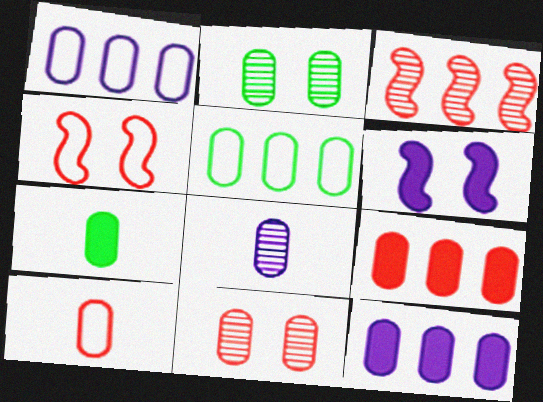[[1, 7, 11], 
[2, 5, 7], 
[2, 10, 12], 
[7, 8, 10], 
[9, 10, 11]]